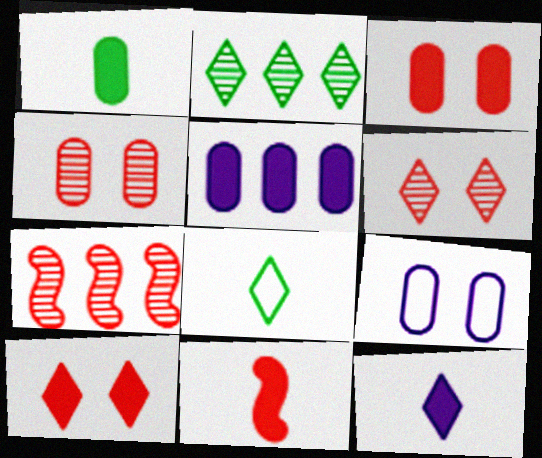[[1, 3, 5], 
[1, 11, 12], 
[2, 9, 11]]